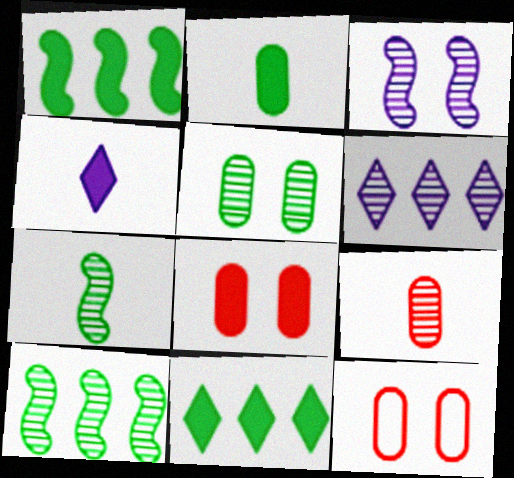[[1, 4, 8], 
[4, 10, 12]]